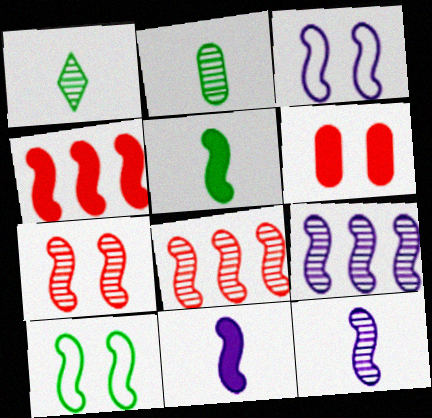[[3, 5, 8], 
[3, 9, 11], 
[4, 10, 12], 
[8, 10, 11]]